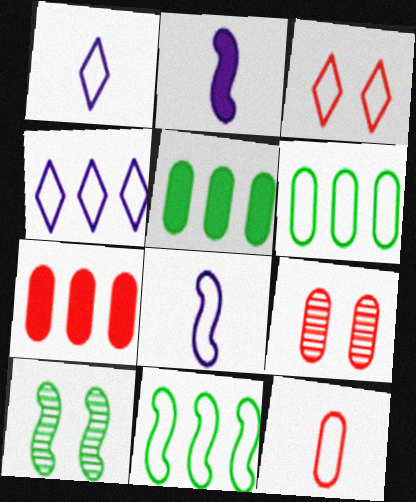[[1, 7, 10], 
[3, 6, 8], 
[7, 9, 12]]